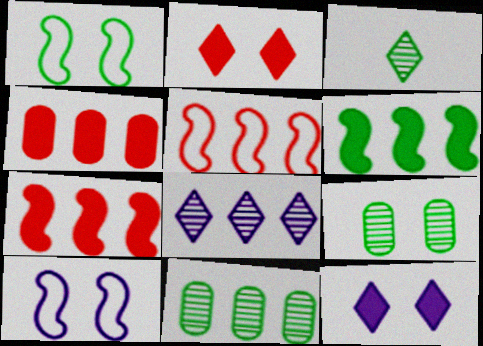[[2, 9, 10], 
[3, 4, 10]]